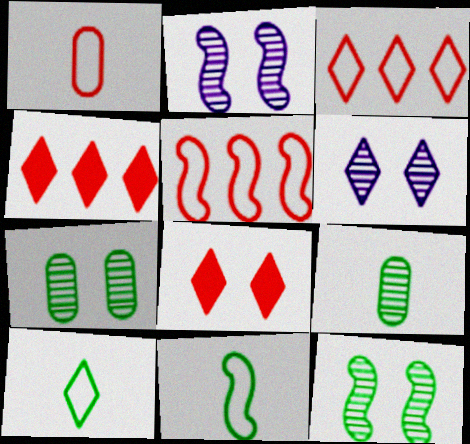[[4, 6, 10]]